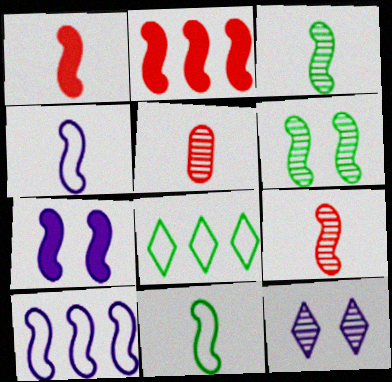[[1, 3, 4], 
[1, 6, 10], 
[2, 4, 6], 
[5, 7, 8]]